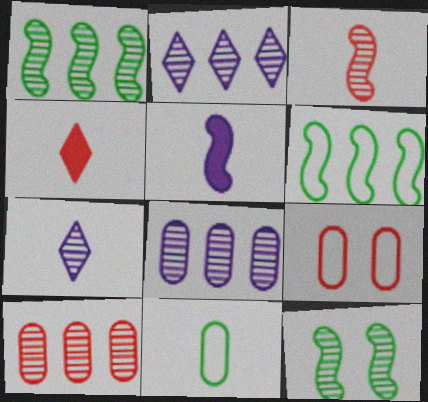[[1, 2, 10], 
[7, 10, 12]]